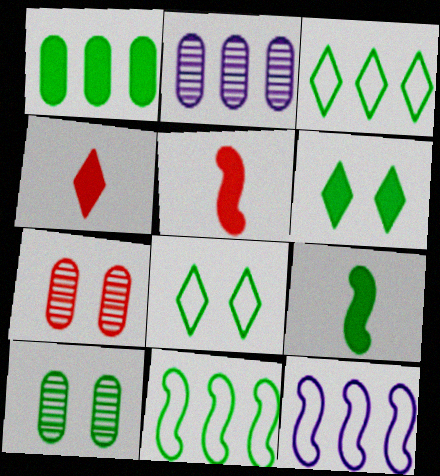[[1, 6, 9], 
[2, 5, 8], 
[3, 9, 10], 
[4, 10, 12]]